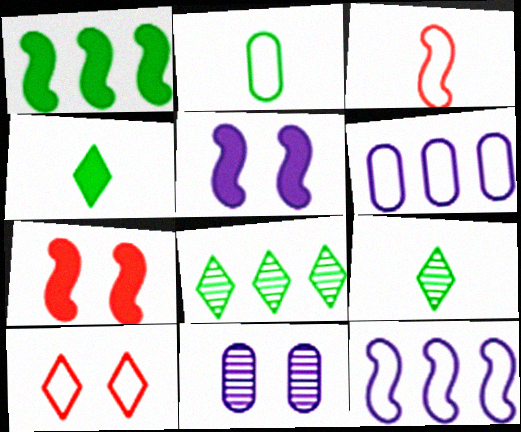[[2, 10, 12], 
[6, 7, 9]]